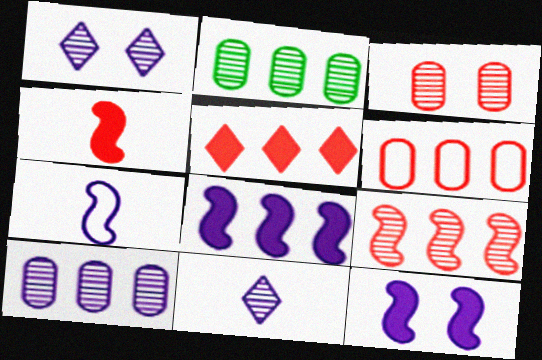[[5, 6, 9]]